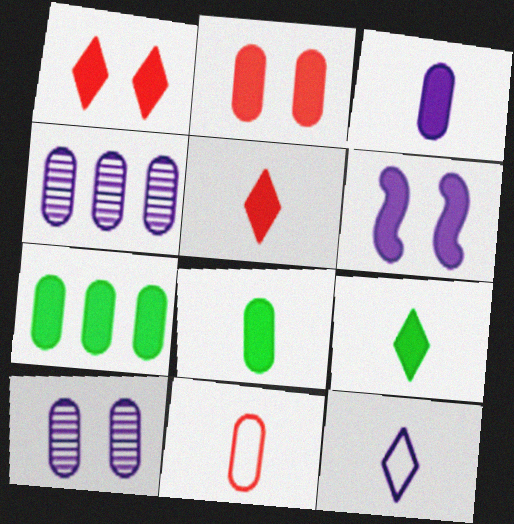[[2, 3, 7], 
[4, 6, 12], 
[5, 6, 7], 
[7, 10, 11]]